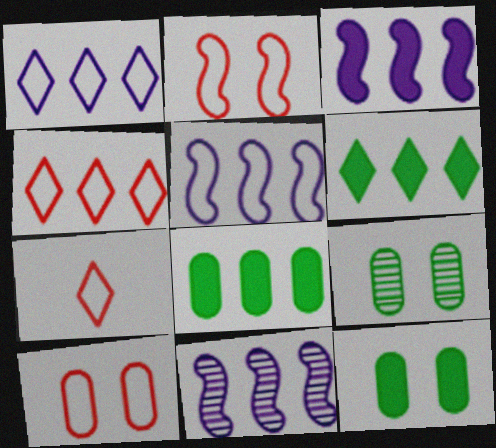[[3, 5, 11], 
[3, 7, 9], 
[4, 8, 11], 
[7, 11, 12]]